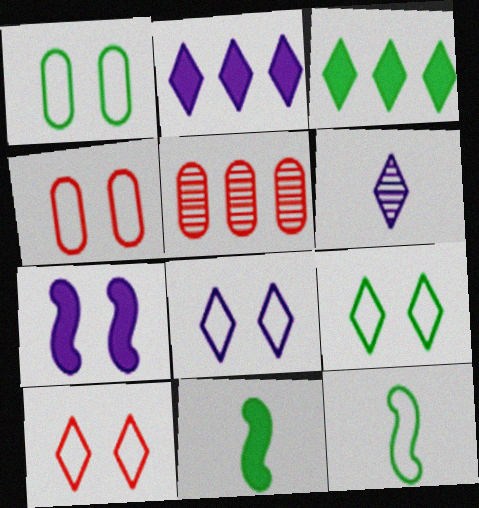[[2, 6, 8], 
[3, 6, 10], 
[5, 8, 11], 
[8, 9, 10]]